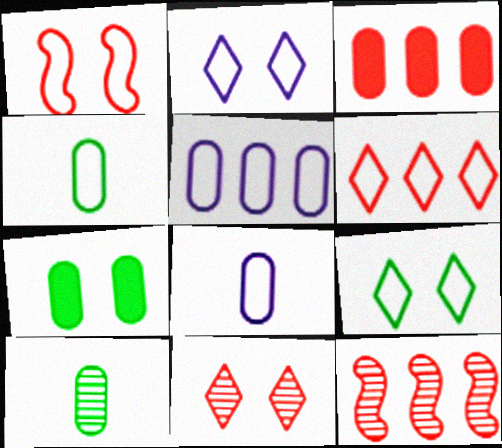[[3, 6, 12]]